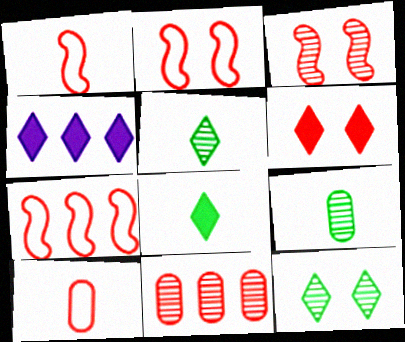[[1, 2, 7], 
[1, 6, 11], 
[2, 4, 9], 
[4, 6, 8]]